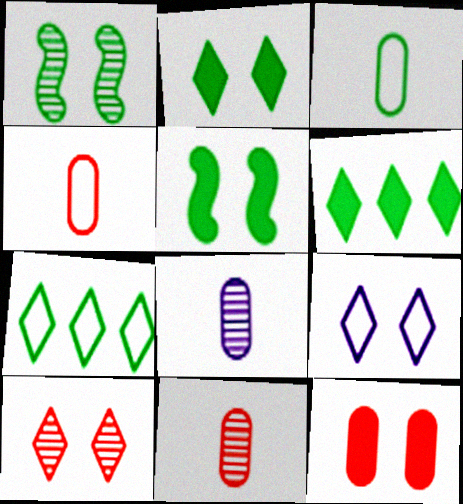[[1, 3, 6], 
[1, 9, 12], 
[2, 9, 10]]